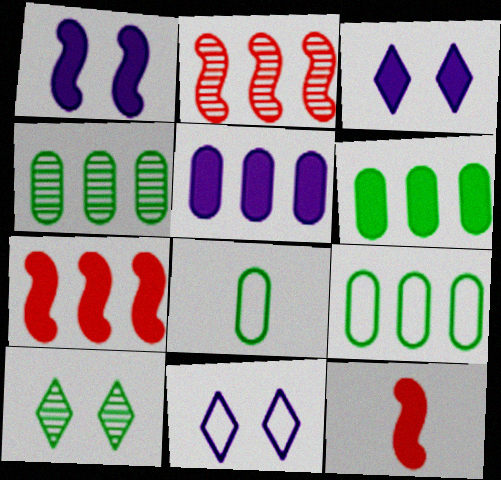[[2, 3, 8], 
[3, 6, 12], 
[4, 6, 9], 
[4, 11, 12]]